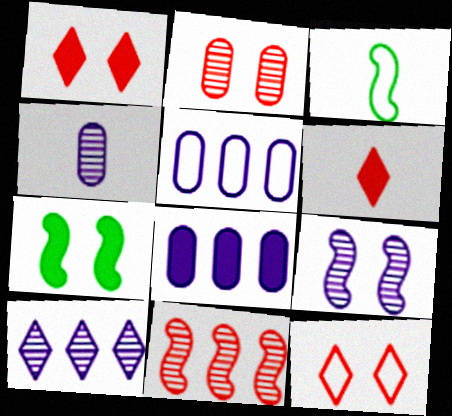[[3, 4, 6], 
[3, 5, 12], 
[4, 9, 10], 
[6, 7, 8]]